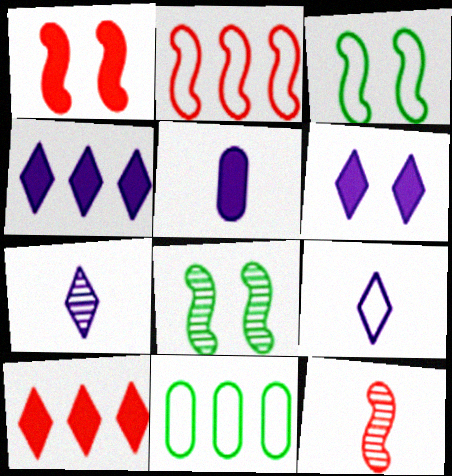[[1, 2, 12], 
[1, 7, 11], 
[6, 11, 12]]